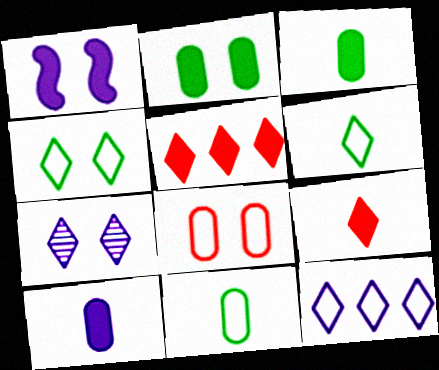[[1, 3, 5], 
[5, 6, 7]]